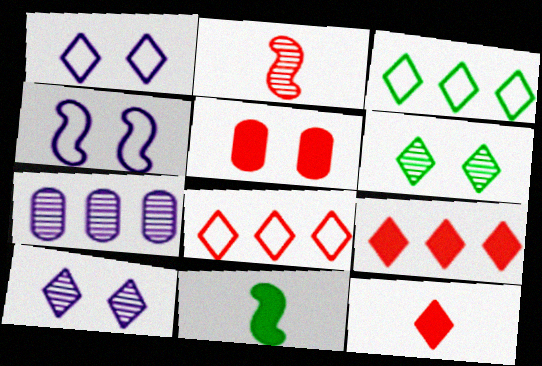[[2, 5, 8], 
[2, 6, 7], 
[3, 10, 12], 
[4, 5, 6]]